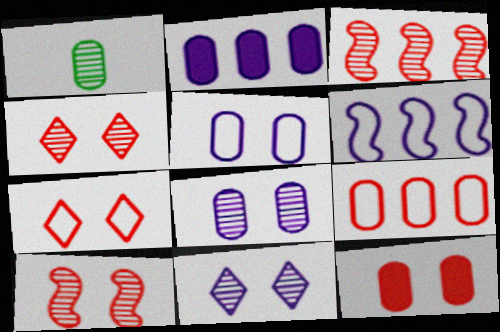[[1, 3, 11], 
[7, 10, 12]]